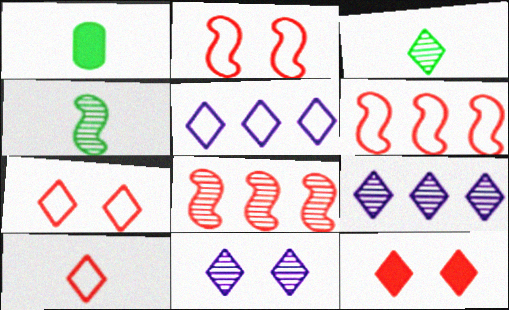[[1, 2, 9], 
[1, 6, 11], 
[3, 5, 12]]